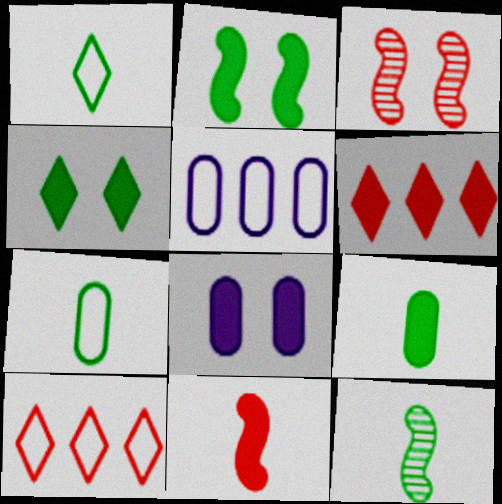[[1, 9, 12], 
[8, 10, 12]]